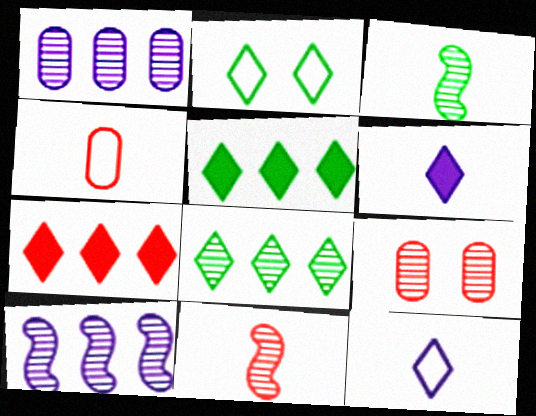[[3, 4, 6]]